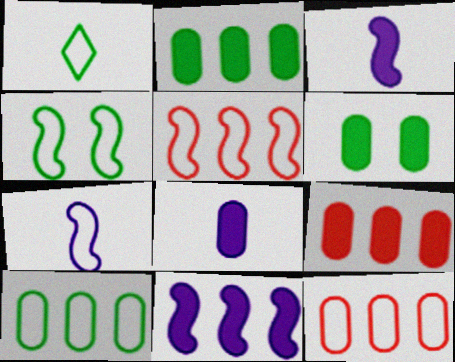[[1, 4, 10], 
[4, 5, 7], 
[6, 8, 9]]